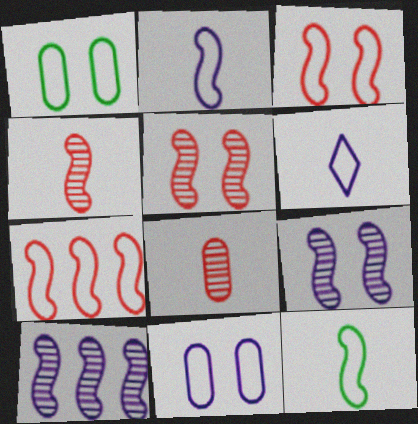[[1, 6, 7]]